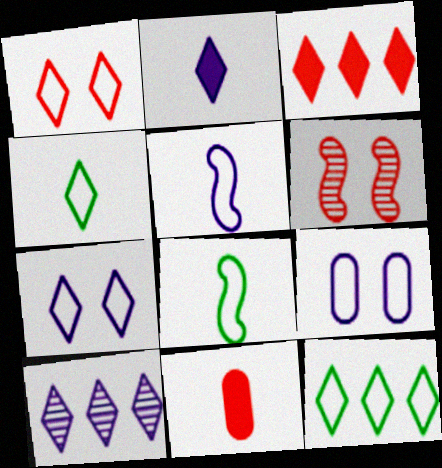[[2, 7, 10], 
[3, 10, 12]]